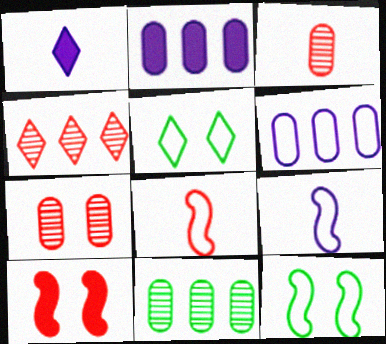[[1, 4, 5], 
[5, 6, 8]]